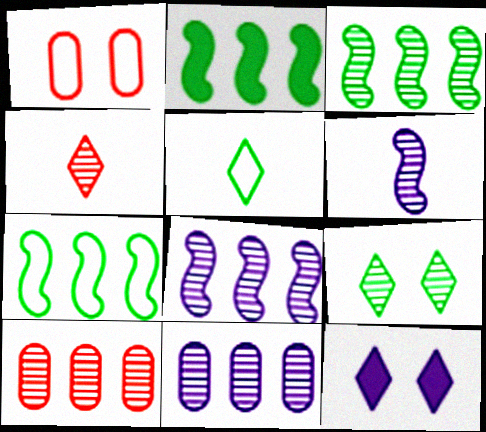[[2, 3, 7], 
[6, 9, 10]]